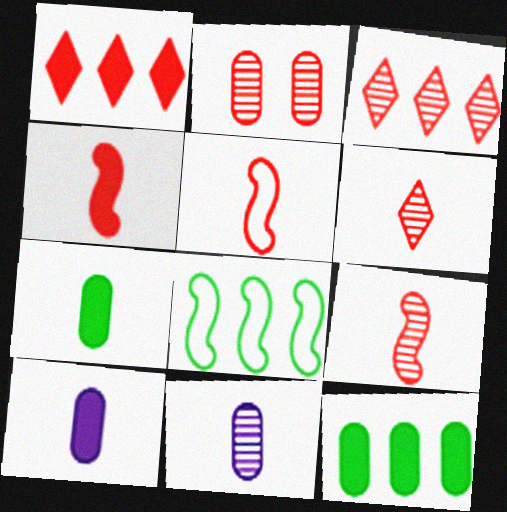[[1, 2, 5], 
[2, 3, 9], 
[4, 5, 9]]